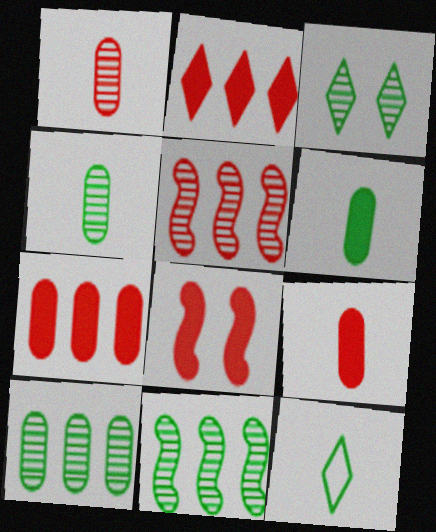[[2, 8, 9], 
[3, 4, 11]]